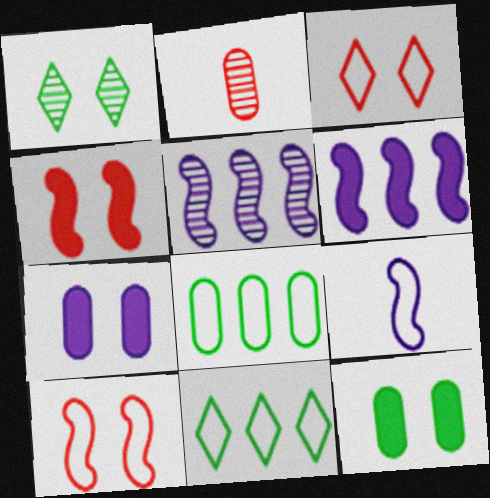[[1, 2, 5], 
[1, 7, 10], 
[2, 7, 8], 
[3, 8, 9]]